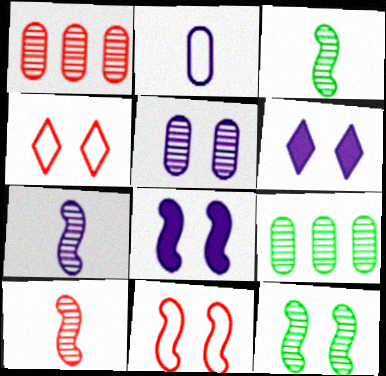[[3, 7, 10], 
[8, 11, 12]]